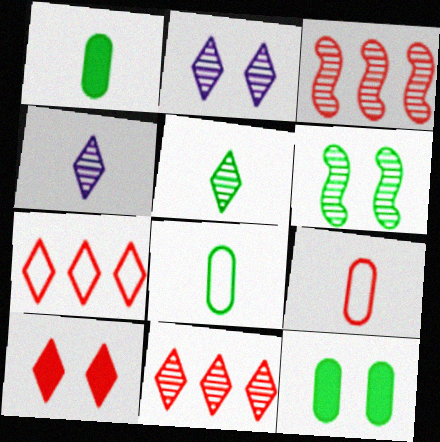[[2, 5, 11], 
[3, 9, 10]]